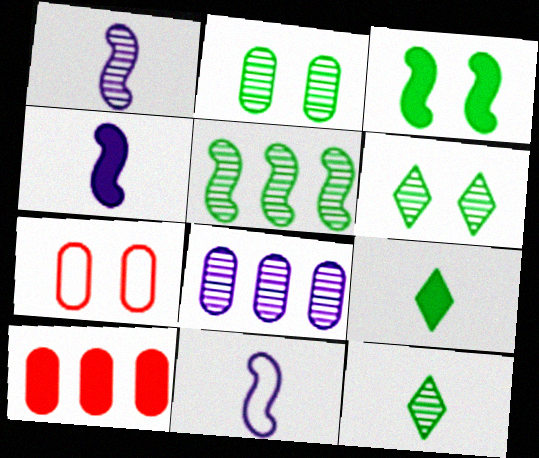[[1, 4, 11], 
[2, 5, 12], 
[6, 10, 11]]